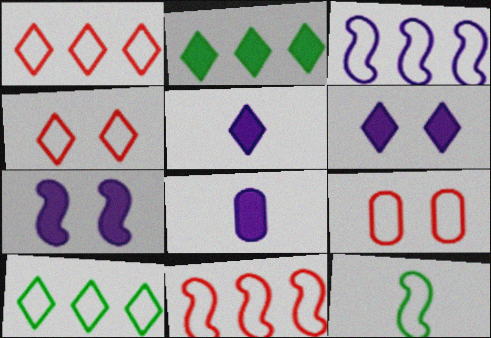[]